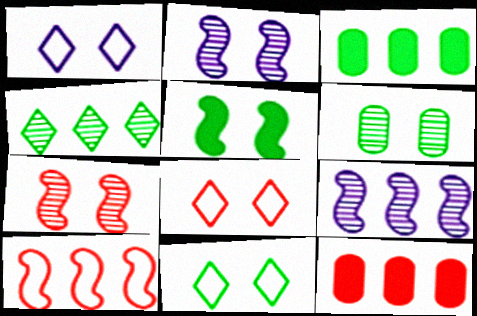[[1, 8, 11], 
[5, 6, 11]]